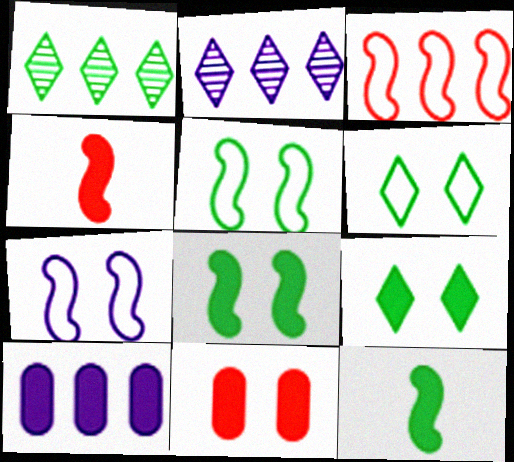[[1, 3, 10], 
[4, 9, 10]]